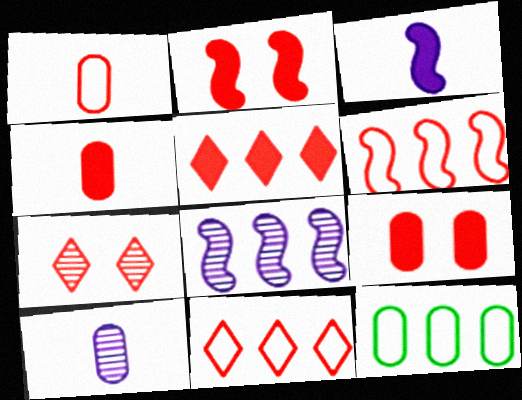[[2, 4, 5], 
[3, 7, 12], 
[4, 6, 7], 
[5, 8, 12], 
[9, 10, 12]]